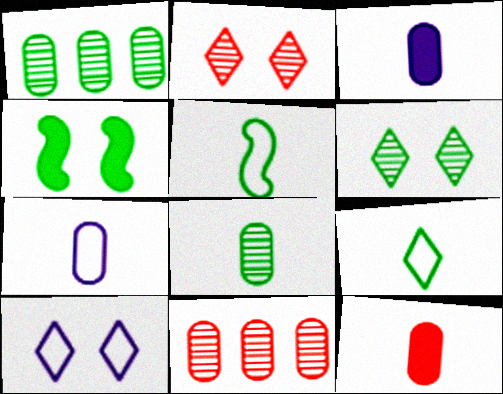[[1, 4, 9], 
[7, 8, 12]]